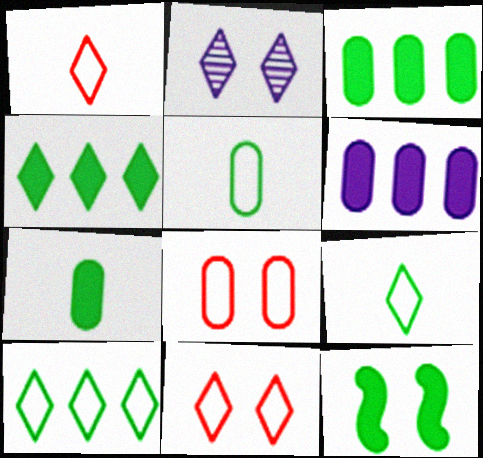[[1, 2, 4], 
[2, 8, 12], 
[4, 7, 12]]